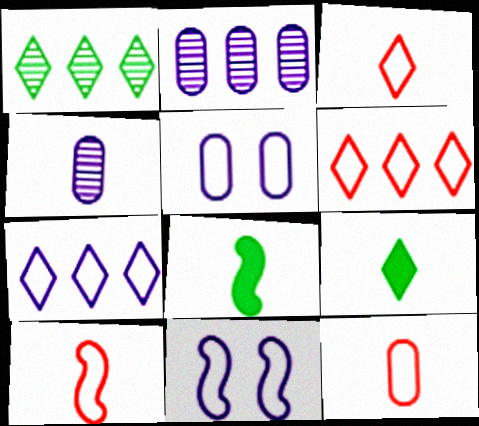[[3, 4, 8], 
[3, 10, 12], 
[4, 9, 10]]